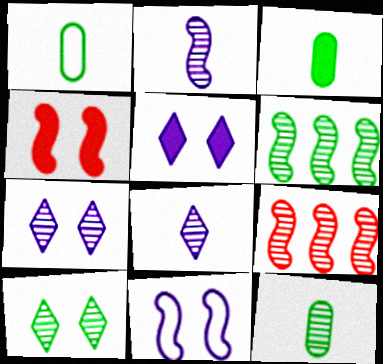[[1, 3, 12], 
[1, 5, 9], 
[6, 10, 12], 
[7, 9, 12]]